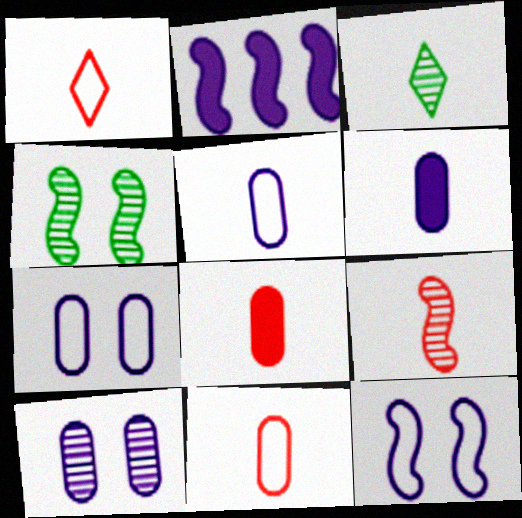[[1, 8, 9]]